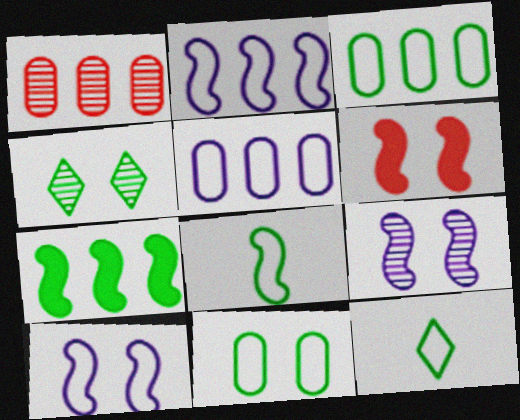[]